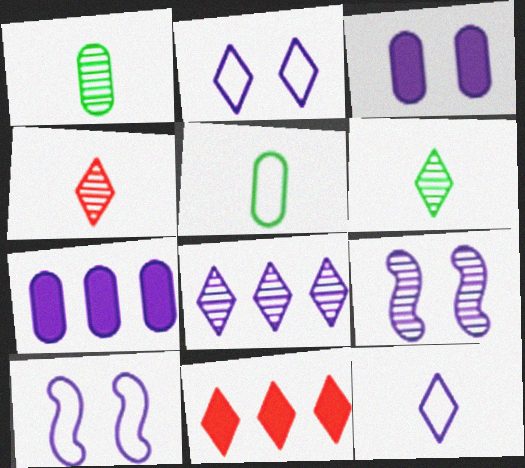[[1, 10, 11], 
[2, 3, 9], 
[2, 6, 11], 
[5, 9, 11], 
[7, 9, 12]]